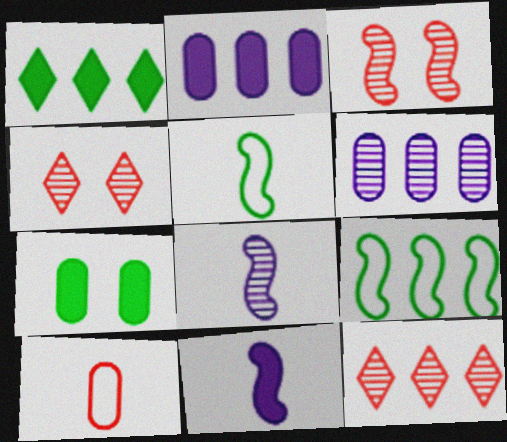[[2, 4, 5], 
[2, 9, 12], 
[3, 9, 11], 
[6, 7, 10]]